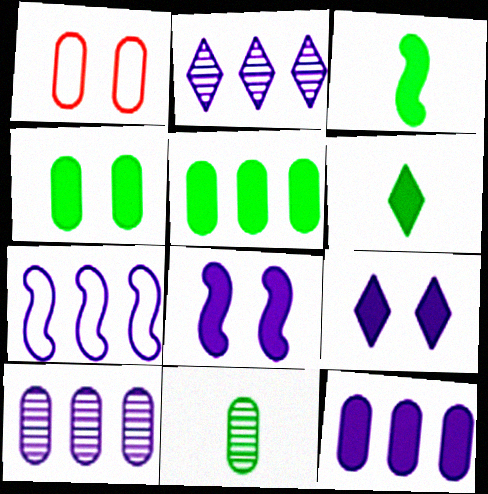[[1, 2, 3], 
[1, 11, 12], 
[2, 7, 12]]